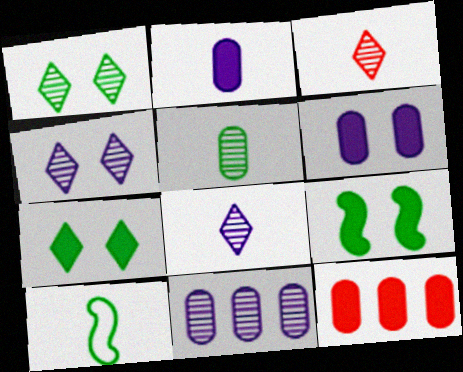[[2, 3, 10], 
[4, 10, 12]]